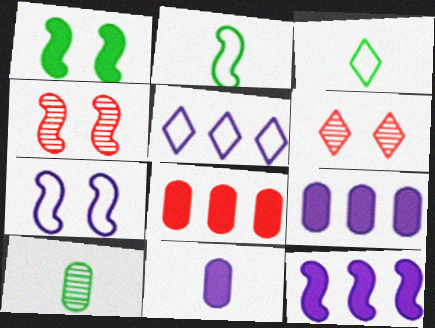[[1, 4, 7], 
[2, 4, 12], 
[2, 6, 9], 
[3, 4, 9]]